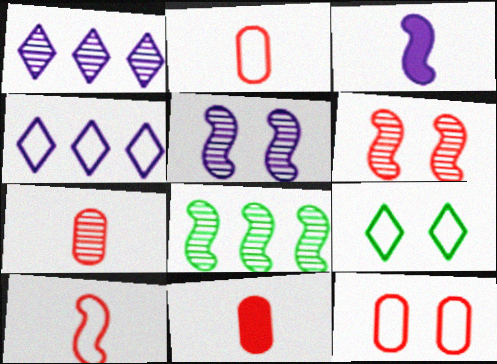[[2, 7, 11]]